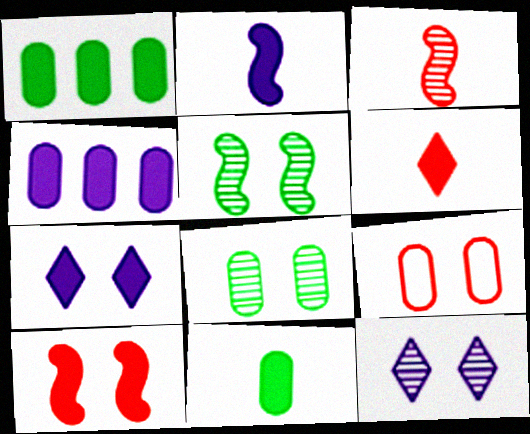[[2, 4, 7], 
[2, 6, 11], 
[5, 7, 9]]